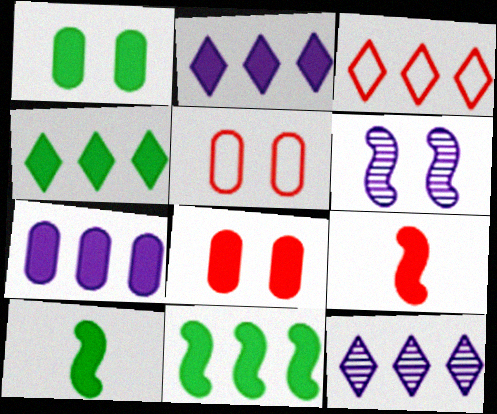[[1, 2, 9], 
[1, 4, 10], 
[2, 8, 10], 
[3, 4, 12], 
[5, 10, 12]]